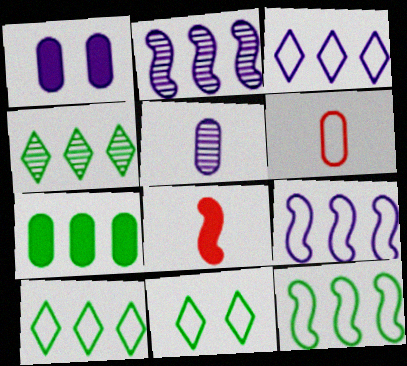[[4, 7, 12], 
[6, 9, 11]]